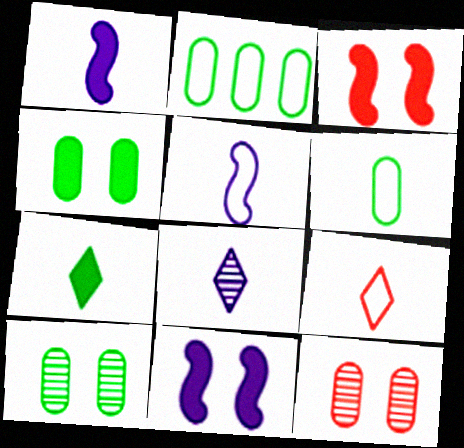[[2, 3, 8], 
[5, 6, 9], 
[7, 8, 9]]